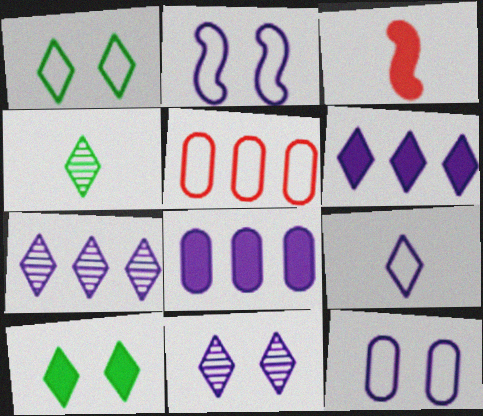[[3, 8, 10], 
[6, 9, 11]]